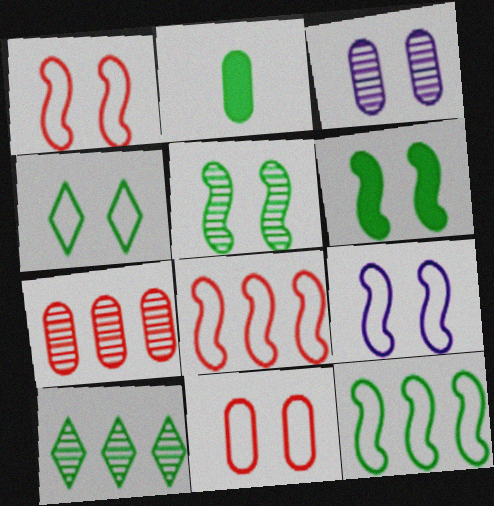[[4, 9, 11]]